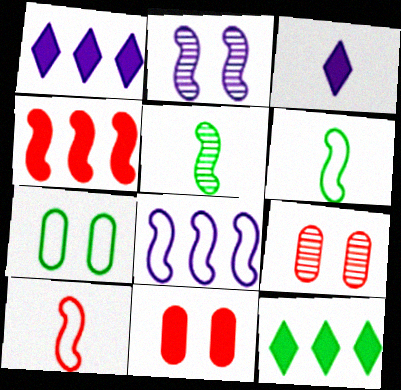[[1, 6, 9], 
[2, 4, 6], 
[5, 7, 12]]